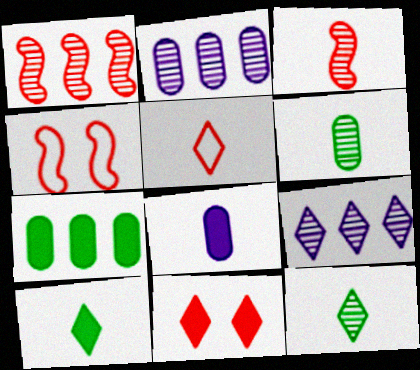[[2, 4, 10]]